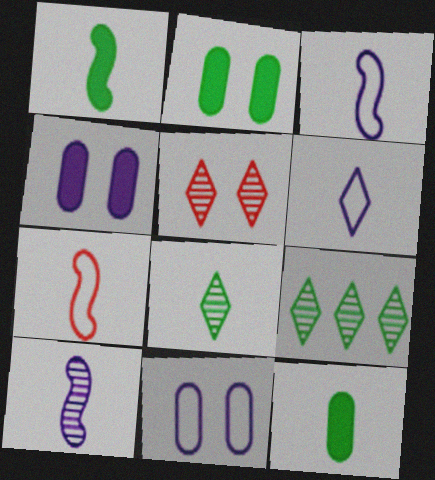[[1, 7, 10], 
[4, 7, 9]]